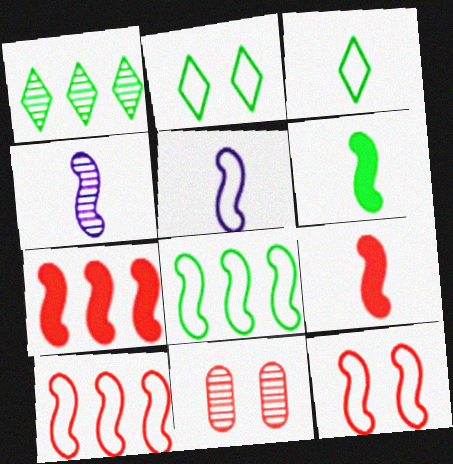[[1, 4, 11], 
[5, 8, 12]]